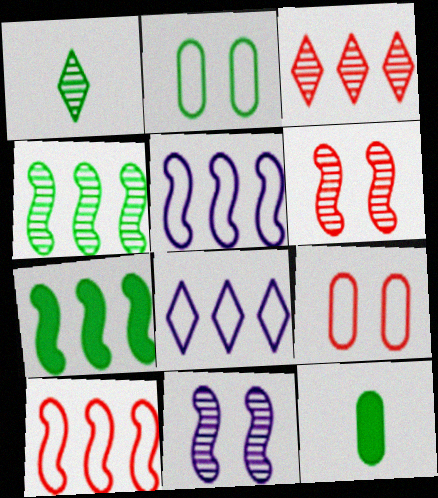[[1, 2, 7], 
[6, 8, 12]]